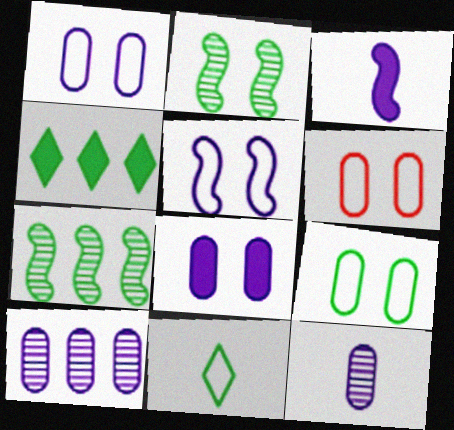[[1, 6, 9]]